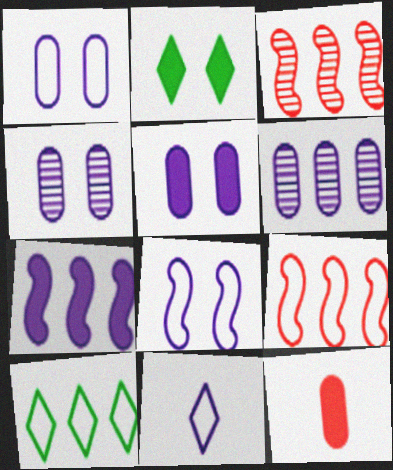[[1, 4, 5], 
[2, 7, 12], 
[4, 7, 11]]